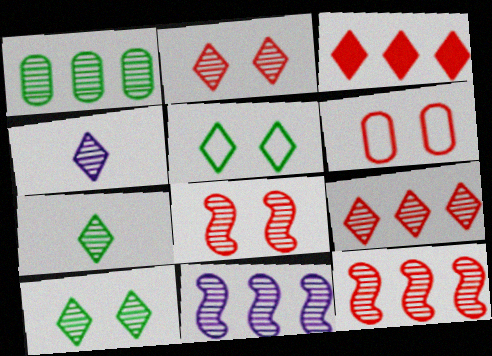[[1, 4, 8], 
[1, 9, 11], 
[3, 4, 5], 
[4, 9, 10]]